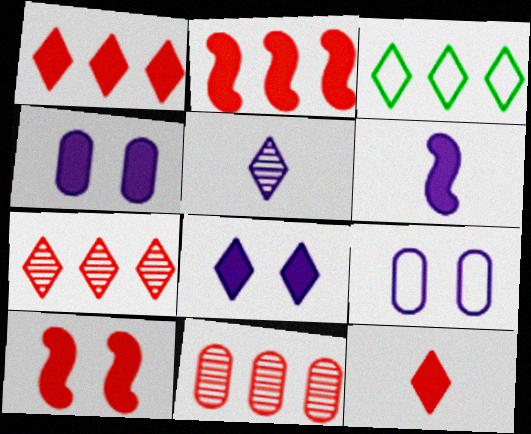[]